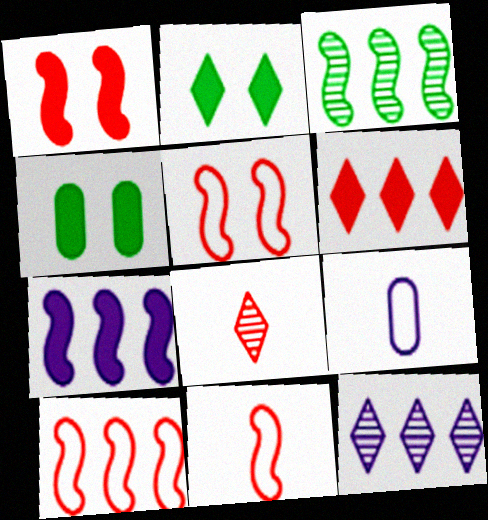[[3, 7, 10], 
[4, 11, 12], 
[5, 10, 11]]